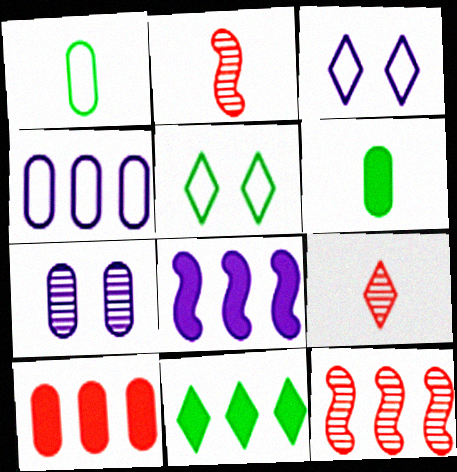[[1, 7, 10], 
[3, 6, 12], 
[3, 9, 11], 
[4, 11, 12], 
[8, 10, 11]]